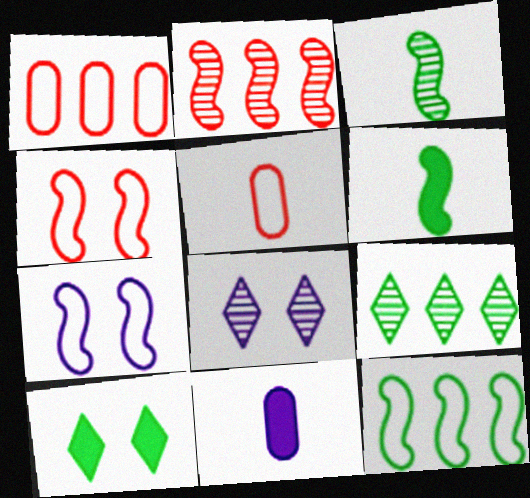[[1, 6, 8], 
[2, 6, 7], 
[4, 9, 11]]